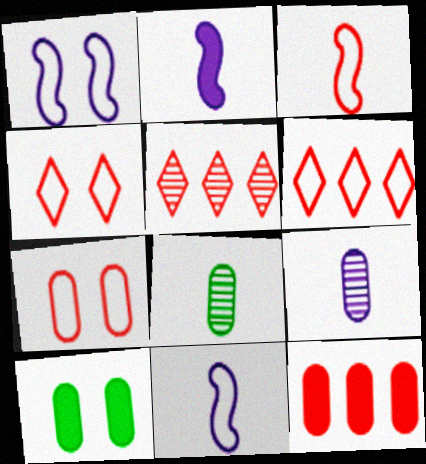[[3, 6, 7], 
[5, 10, 11]]